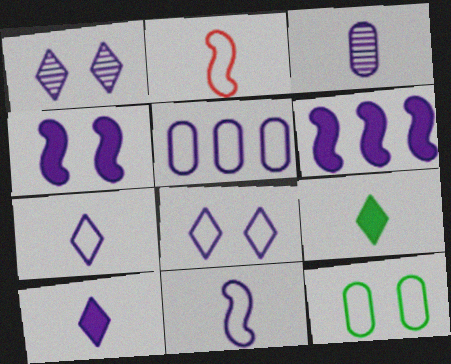[[2, 3, 9], 
[3, 6, 8], 
[3, 10, 11], 
[5, 8, 11]]